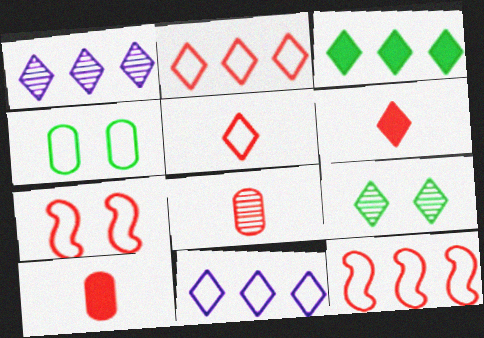[[1, 2, 3], 
[6, 9, 11]]